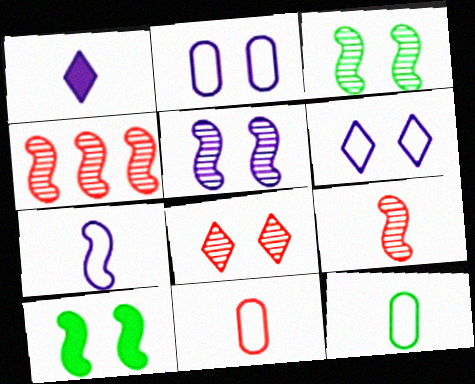[[1, 9, 12], 
[2, 8, 10], 
[4, 7, 10]]